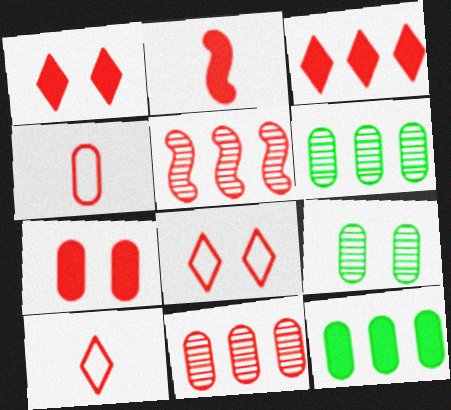[[1, 4, 5], 
[2, 3, 7], 
[2, 8, 11], 
[4, 7, 11], 
[5, 7, 10]]